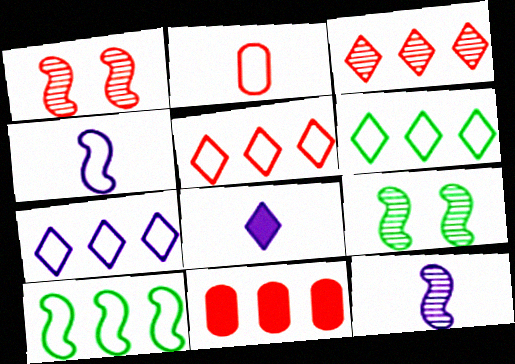[[5, 6, 7]]